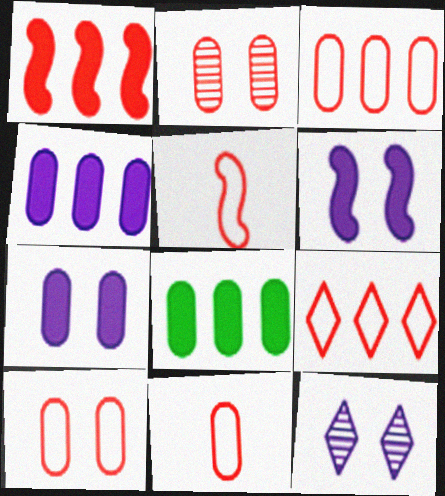[[3, 10, 11], 
[5, 8, 12], 
[5, 9, 10]]